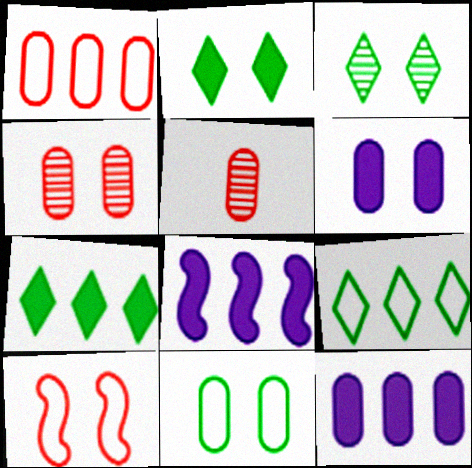[[3, 6, 10], 
[4, 6, 11], 
[5, 11, 12]]